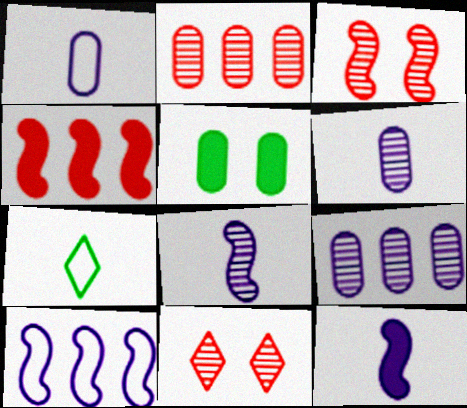[[1, 2, 5]]